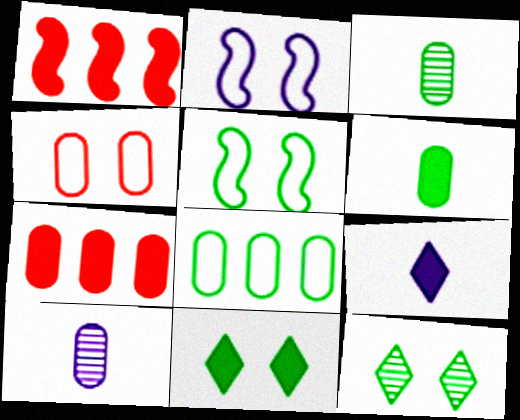[]